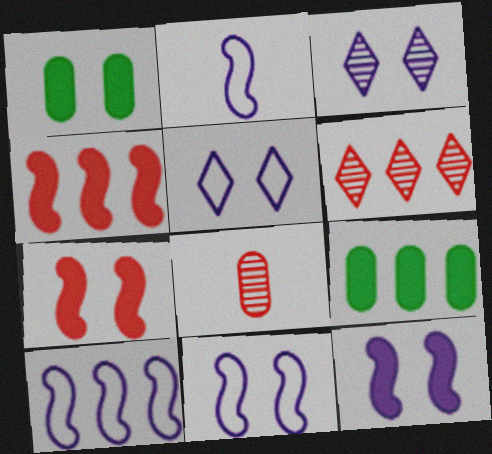[[1, 2, 6], 
[2, 10, 11], 
[6, 9, 10]]